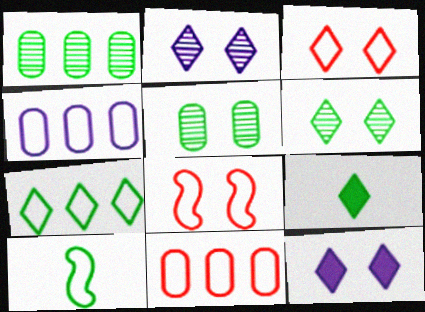[[3, 4, 10], 
[3, 6, 12], 
[5, 8, 12], 
[6, 7, 9]]